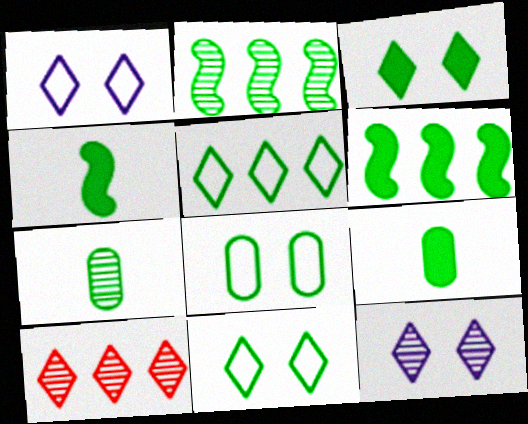[[2, 9, 11], 
[3, 6, 9], 
[6, 7, 11]]